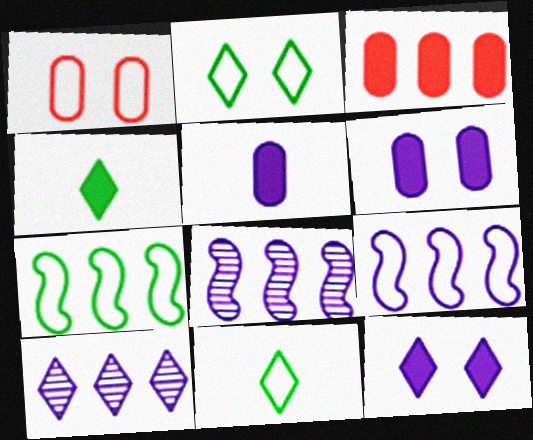[[1, 4, 8], 
[1, 9, 11], 
[3, 7, 10]]